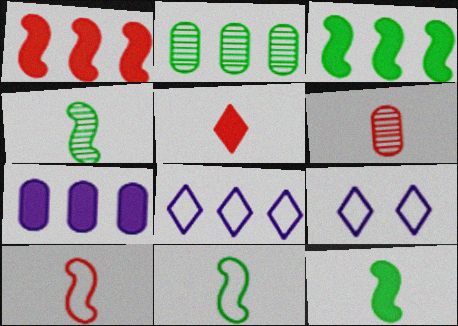[[1, 2, 8], 
[3, 6, 9], 
[4, 11, 12], 
[5, 6, 10]]